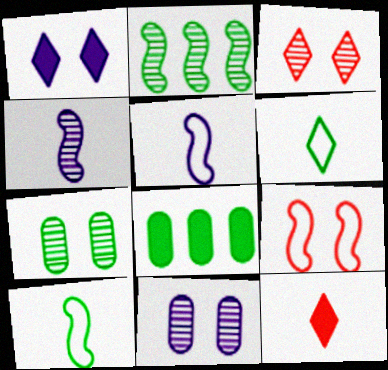[[1, 7, 9], 
[3, 5, 8]]